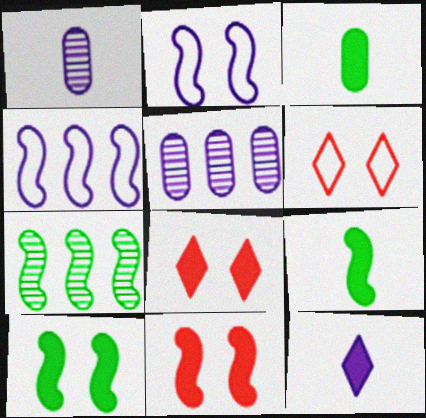[[2, 5, 12], 
[5, 6, 9]]